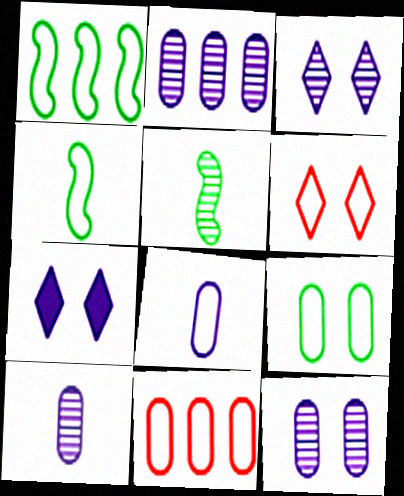[[1, 6, 8], 
[2, 10, 12], 
[5, 7, 11], 
[8, 9, 11]]